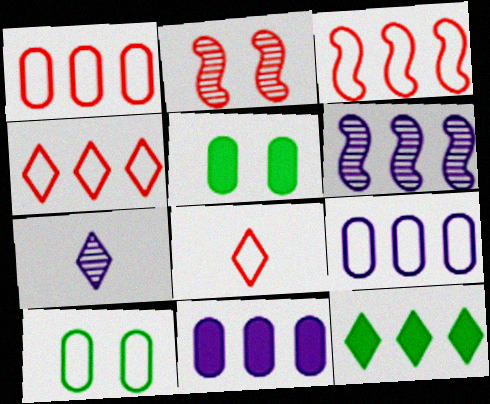[[1, 3, 4], 
[1, 6, 12], 
[3, 5, 7], 
[5, 6, 8]]